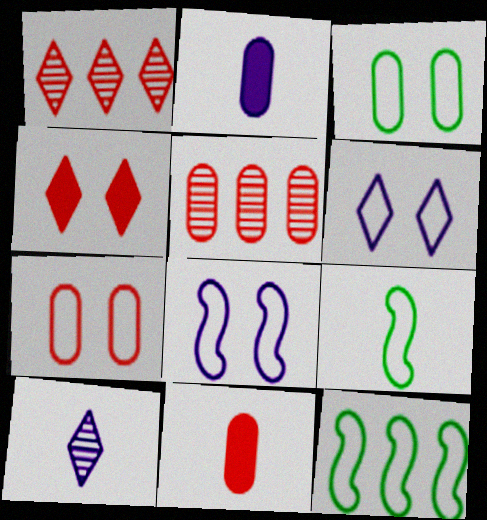[[2, 3, 5], 
[5, 7, 11], 
[9, 10, 11]]